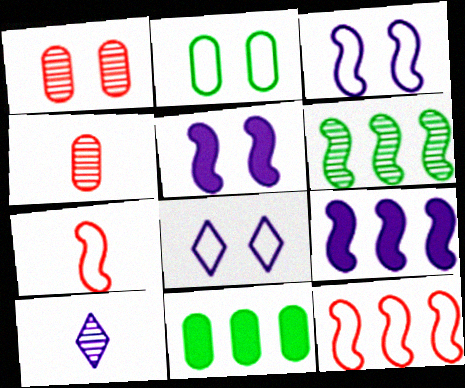[[1, 6, 10], 
[5, 6, 7], 
[6, 9, 12]]